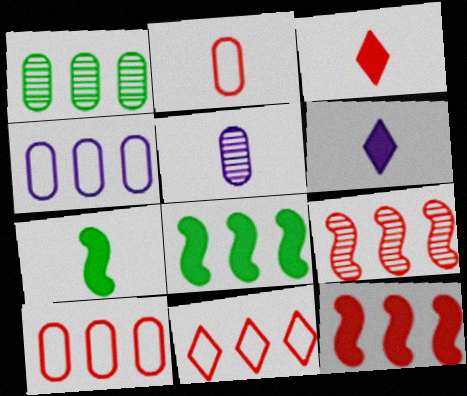[]